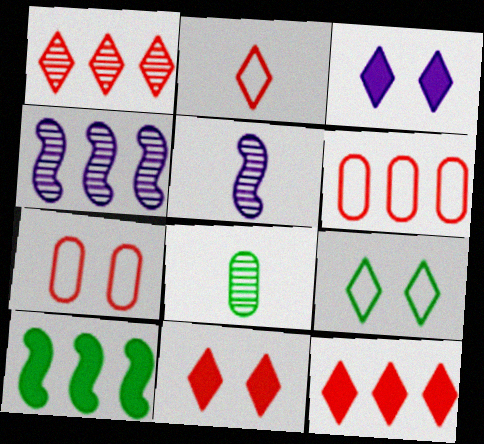[[1, 2, 11], 
[8, 9, 10]]